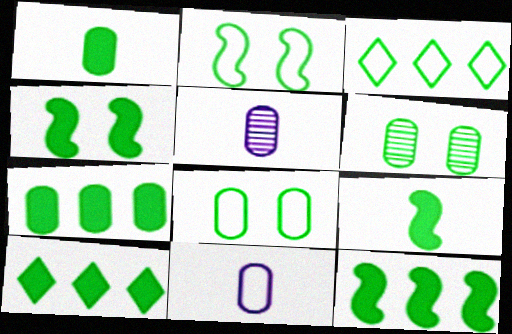[[1, 4, 10], 
[3, 6, 9], 
[4, 9, 12], 
[7, 10, 12]]